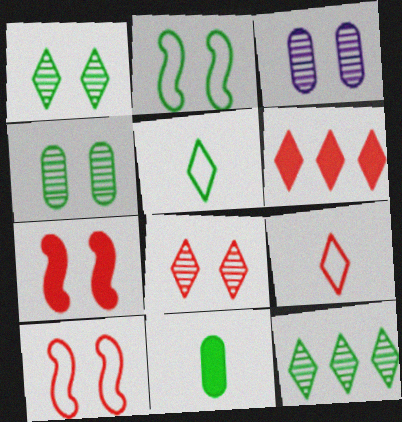[[2, 11, 12], 
[6, 8, 9]]